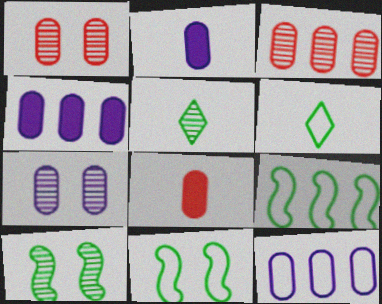[[2, 7, 12]]